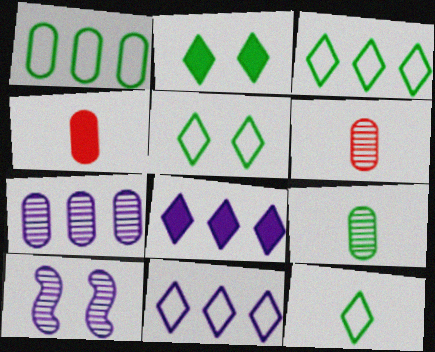[[3, 4, 10], 
[3, 5, 12]]